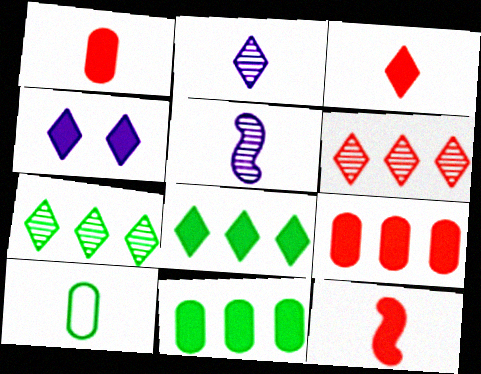[[1, 3, 12], 
[2, 10, 12], 
[3, 4, 8], 
[3, 5, 10], 
[4, 11, 12]]